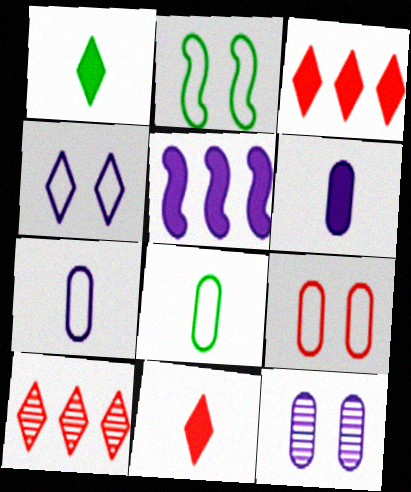[[1, 4, 10], 
[2, 4, 9], 
[2, 6, 10]]